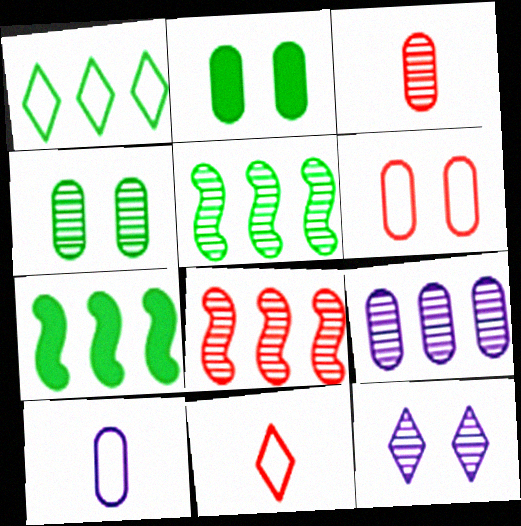[[3, 4, 9], 
[3, 5, 12]]